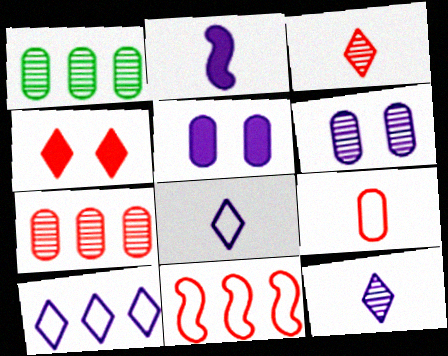[[1, 5, 9], 
[2, 6, 10]]